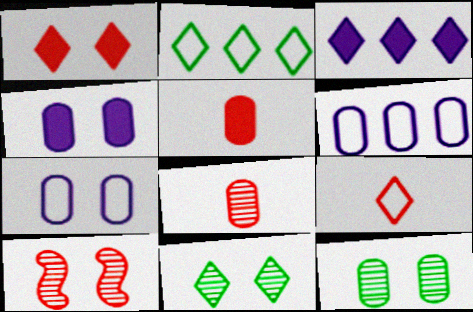[[3, 9, 11], 
[5, 6, 12]]